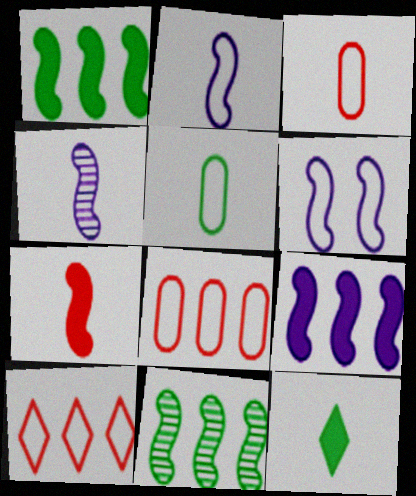[[3, 4, 12], 
[4, 6, 9], 
[5, 6, 10], 
[6, 7, 11]]